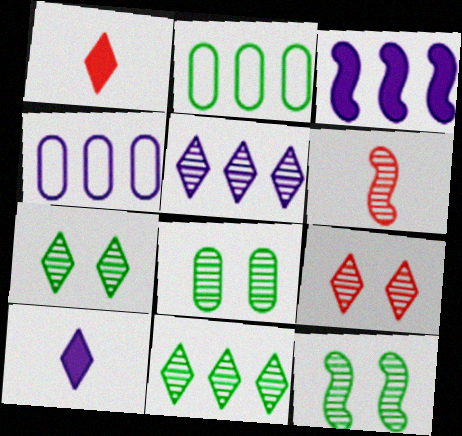[[1, 4, 12], 
[3, 4, 5], 
[5, 6, 8], 
[7, 8, 12]]